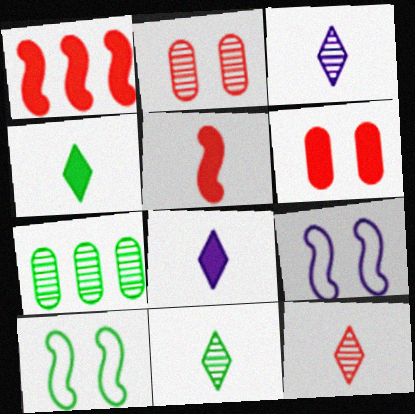[[3, 11, 12], 
[4, 7, 10]]